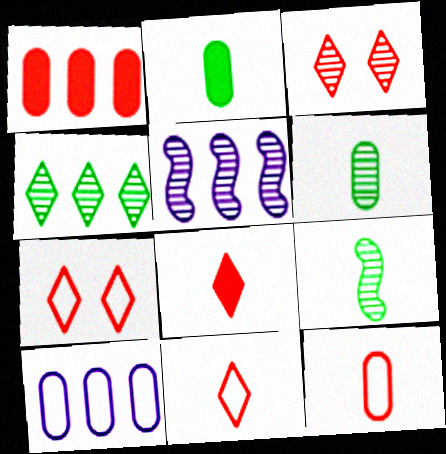[[2, 5, 7], 
[3, 5, 6]]